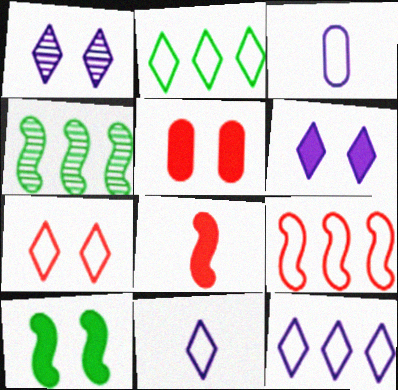[[2, 7, 11], 
[4, 5, 11], 
[5, 6, 10]]